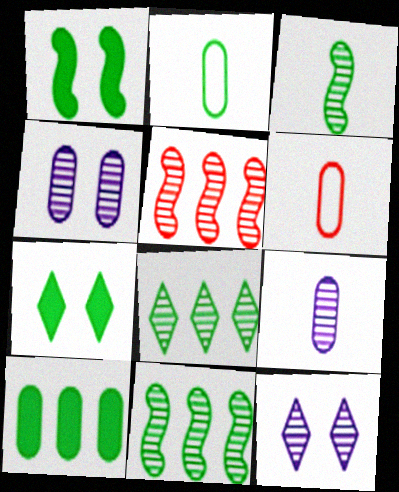[[1, 2, 8], 
[2, 7, 11], 
[4, 6, 10]]